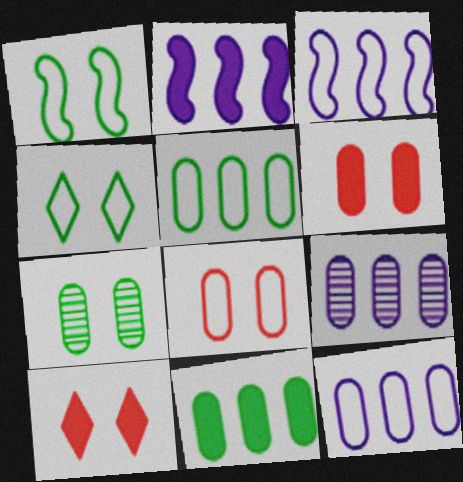[]